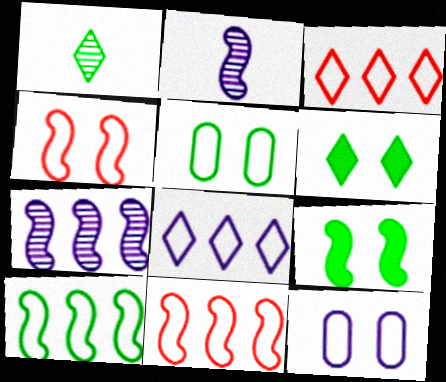[[2, 9, 11]]